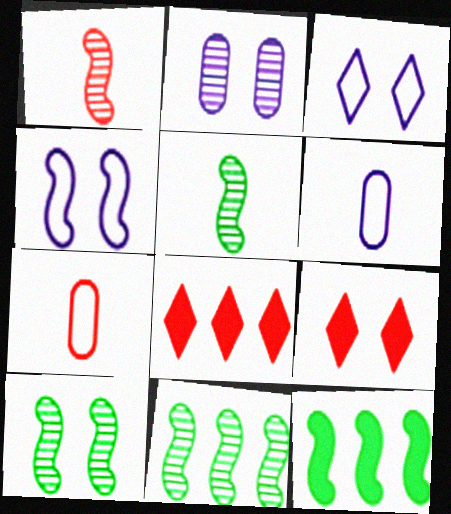[[1, 4, 12], 
[5, 10, 11], 
[6, 8, 10], 
[6, 9, 11]]